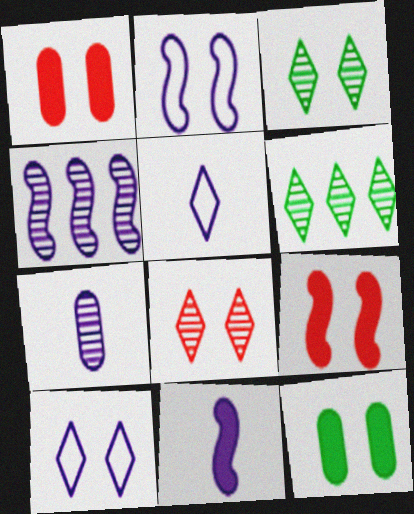[[1, 2, 3], 
[2, 4, 11], 
[2, 8, 12], 
[5, 7, 11]]